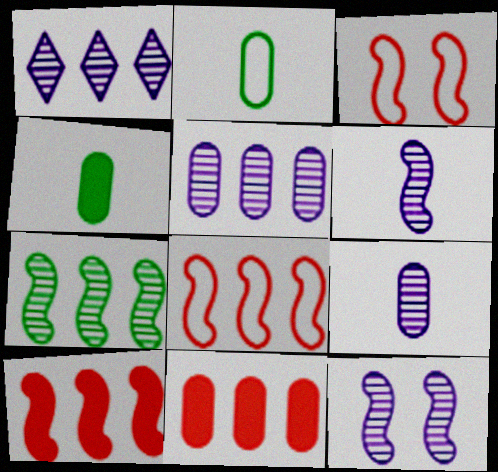[[1, 3, 4], 
[1, 9, 12]]